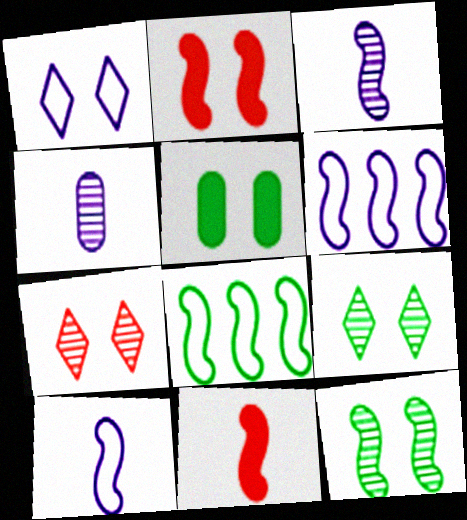[[2, 3, 8], 
[6, 11, 12]]